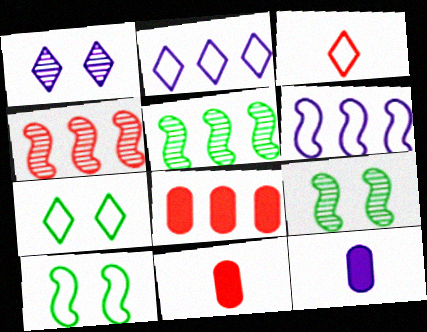[[1, 6, 12], 
[2, 3, 7], 
[2, 5, 8], 
[2, 9, 11], 
[4, 7, 12]]